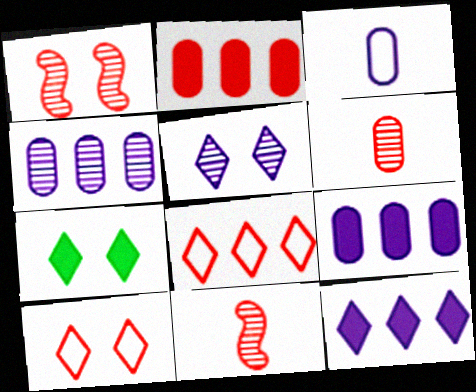[[2, 10, 11], 
[5, 7, 10]]